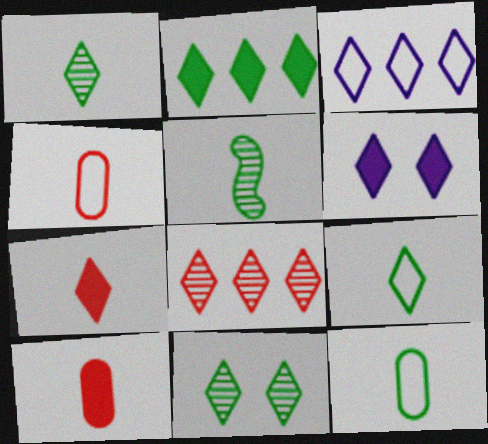[[2, 3, 8], 
[2, 6, 7], 
[2, 9, 11], 
[3, 7, 11], 
[6, 8, 9]]